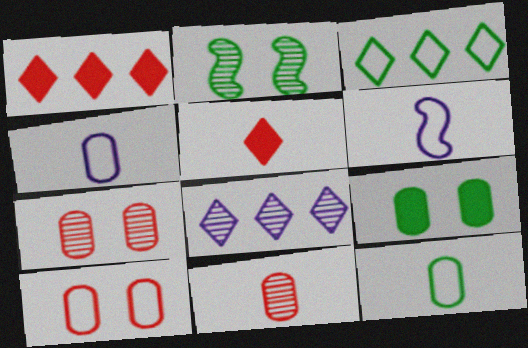[[1, 2, 4], 
[1, 3, 8], 
[2, 8, 11], 
[3, 6, 10]]